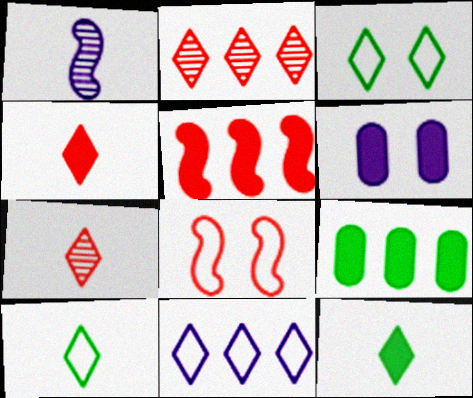[[1, 6, 11], 
[5, 6, 12]]